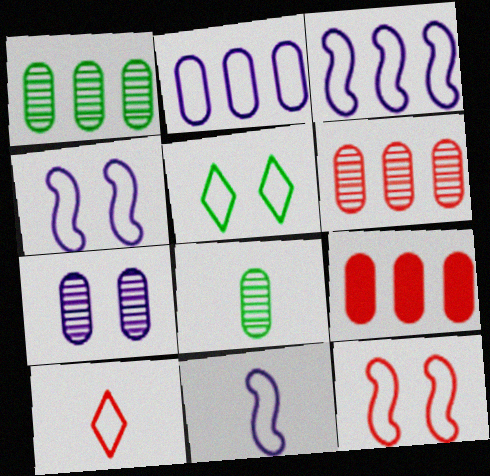[[1, 2, 9], 
[3, 4, 11], 
[6, 7, 8]]